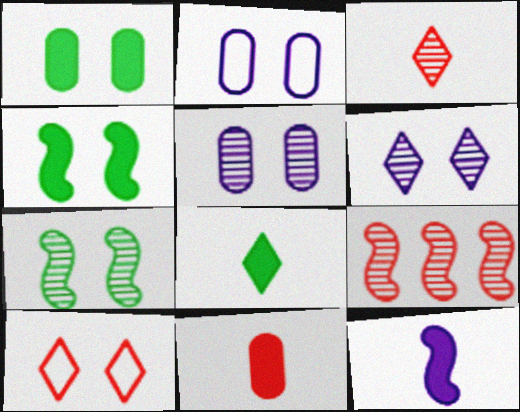[[2, 8, 9], 
[4, 5, 10], 
[8, 11, 12], 
[9, 10, 11]]